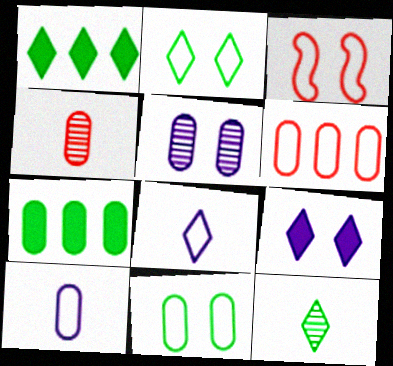[[1, 2, 12], 
[6, 10, 11]]